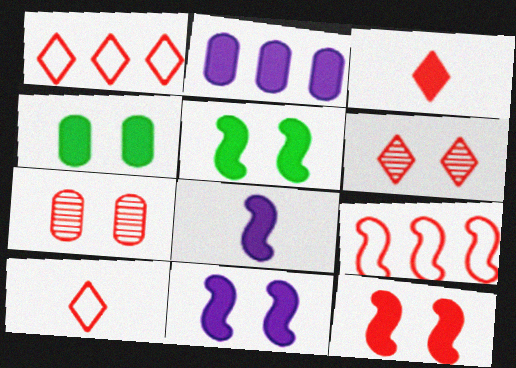[[1, 3, 6], 
[2, 3, 5], 
[3, 7, 9], 
[5, 11, 12]]